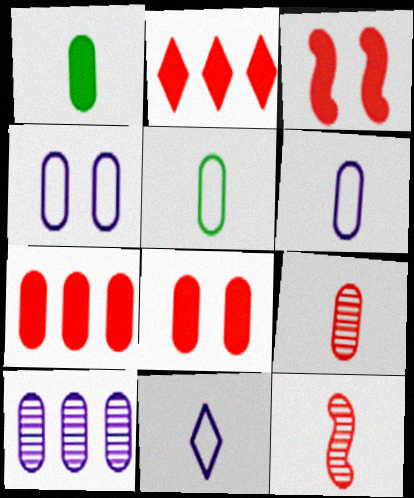[[1, 6, 9], 
[1, 11, 12], 
[5, 8, 10]]